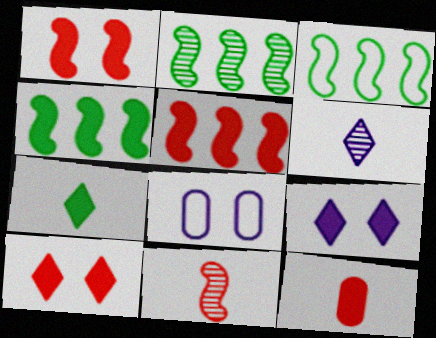[[2, 3, 4], 
[4, 9, 12], 
[5, 10, 12]]